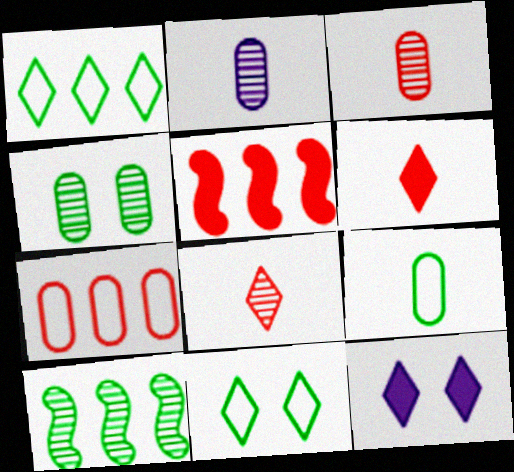[[1, 8, 12], 
[2, 5, 11]]